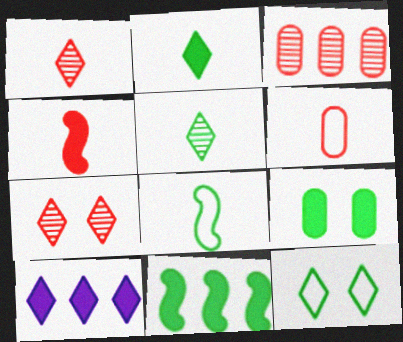[[1, 4, 6], 
[1, 10, 12], 
[2, 9, 11], 
[4, 9, 10]]